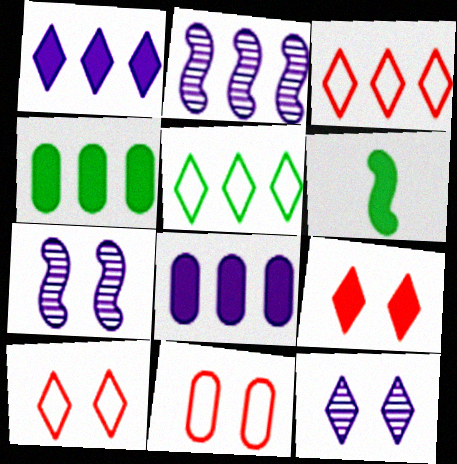[[2, 3, 4], 
[6, 8, 9]]